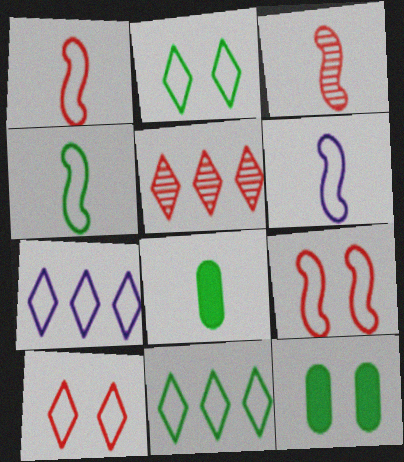[[1, 4, 6], 
[3, 7, 12], 
[5, 6, 12]]